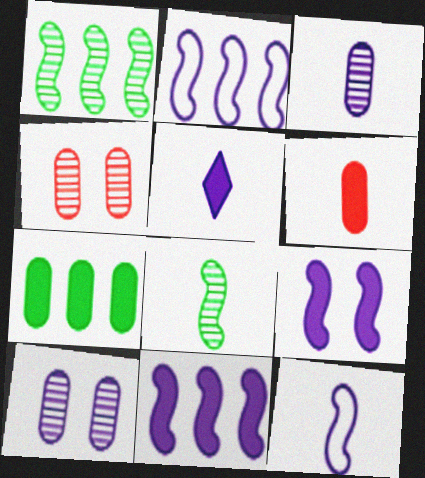[[2, 5, 10], 
[3, 5, 12]]